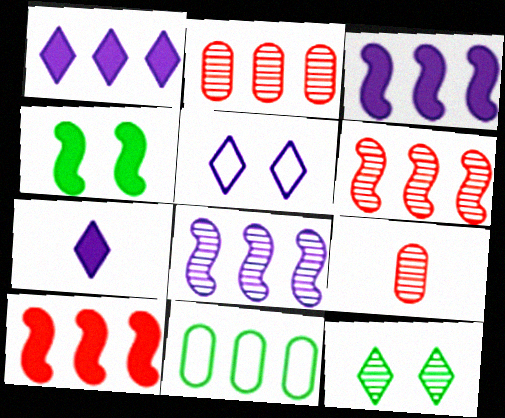[[1, 6, 11], 
[8, 9, 12]]